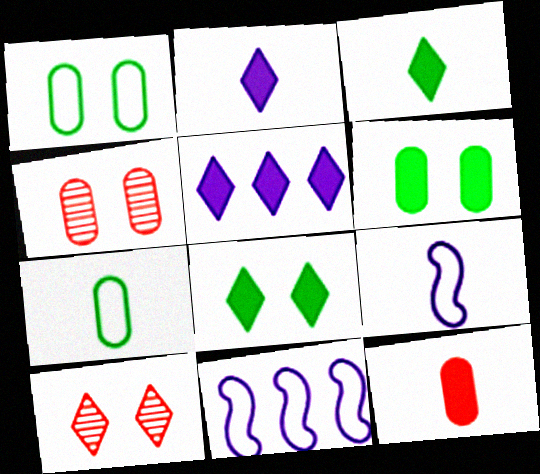[[3, 4, 11]]